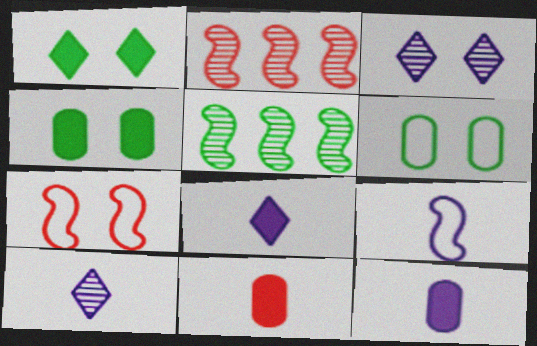[[2, 6, 8], 
[3, 4, 7], 
[9, 10, 12]]